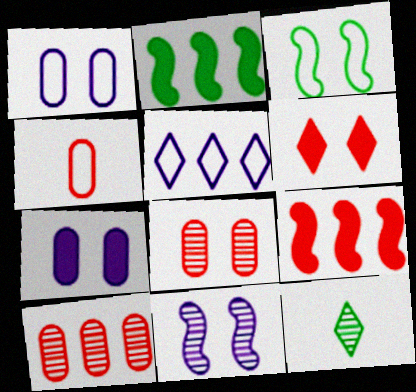[[1, 9, 12], 
[2, 5, 10], 
[3, 4, 5], 
[5, 6, 12], 
[10, 11, 12]]